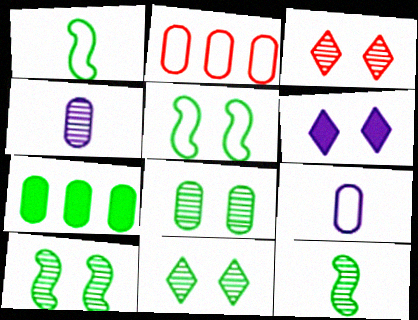[[1, 7, 11], 
[2, 6, 12], 
[8, 10, 11]]